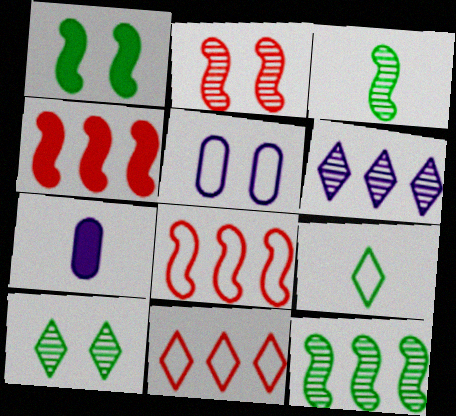[[5, 8, 9], 
[7, 8, 10]]